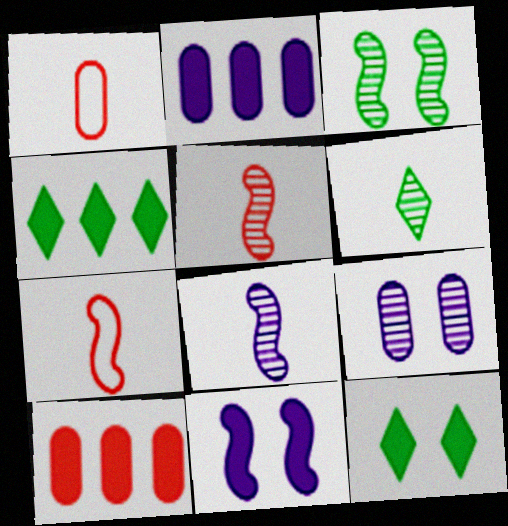[[4, 7, 9]]